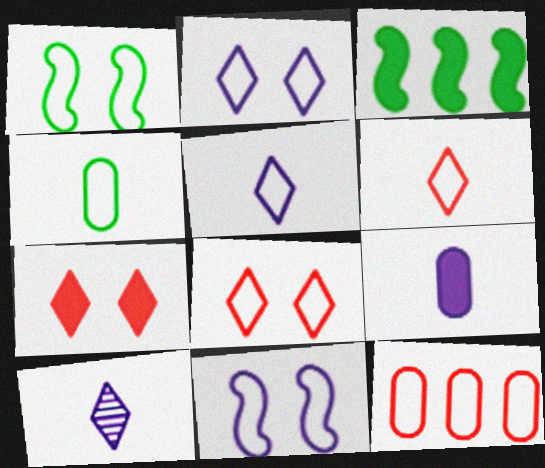[[1, 5, 12], 
[3, 7, 9]]